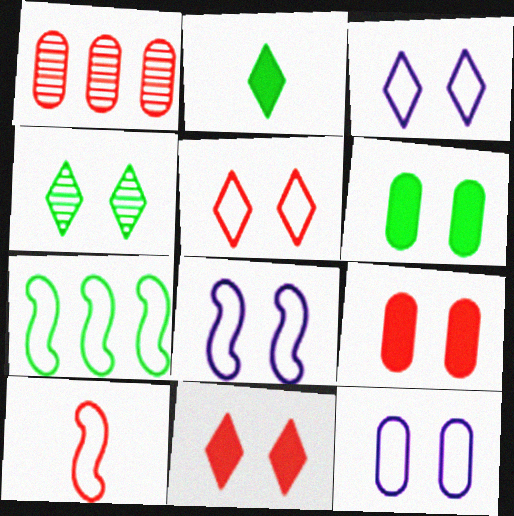[[1, 2, 8], 
[1, 10, 11], 
[3, 4, 11], 
[3, 8, 12], 
[4, 8, 9], 
[7, 8, 10]]